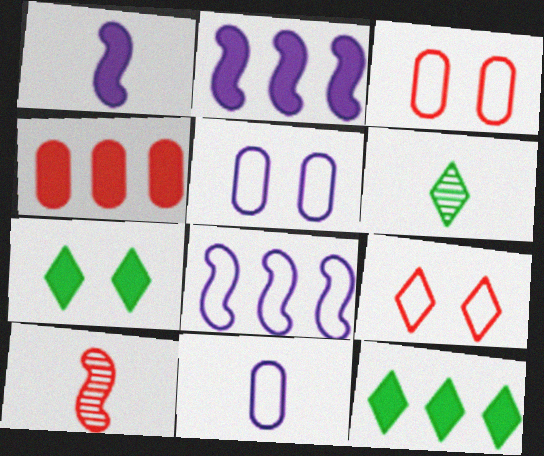[[1, 4, 7], 
[2, 3, 6], 
[2, 4, 12], 
[4, 9, 10], 
[5, 10, 12]]